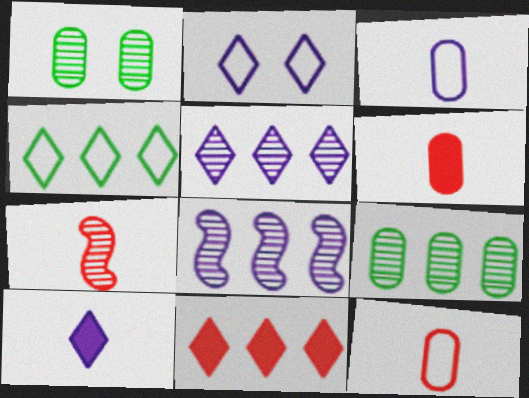[[1, 5, 7], 
[2, 5, 10], 
[4, 5, 11]]